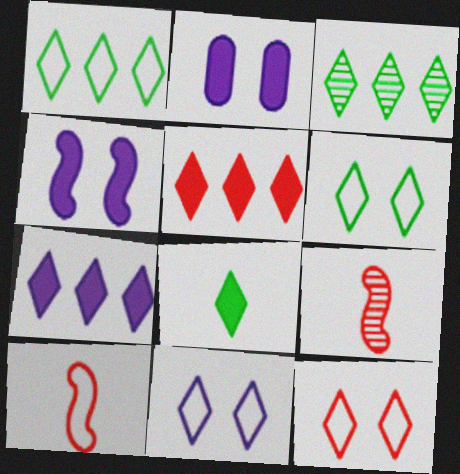[[1, 2, 9], 
[2, 3, 10], 
[3, 6, 8], 
[6, 11, 12]]